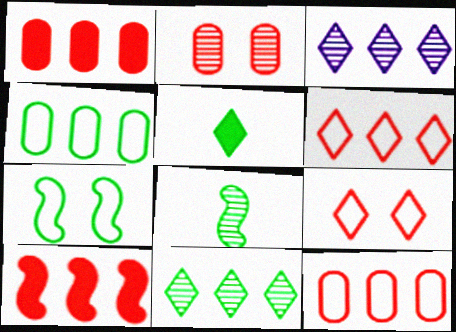[[2, 3, 8], 
[3, 4, 10], 
[3, 5, 9]]